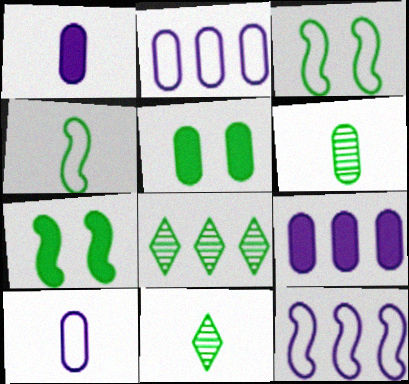[[4, 5, 8]]